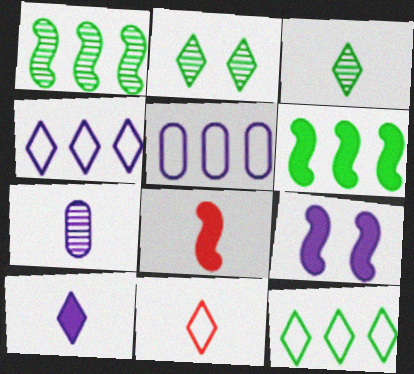[[2, 5, 8], 
[3, 10, 11], 
[4, 7, 9], 
[6, 8, 9]]